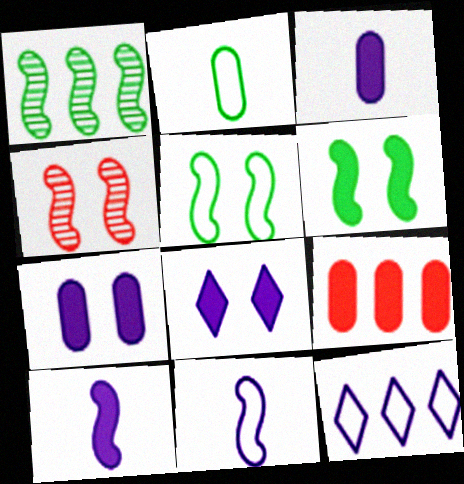[[1, 9, 12]]